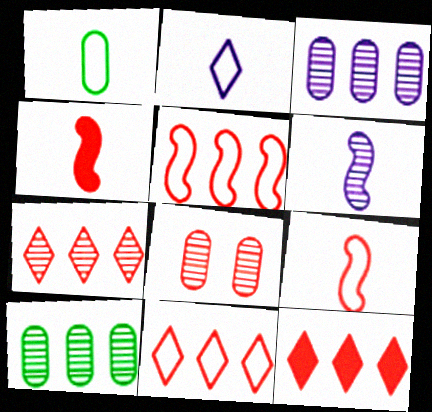[[1, 2, 9], 
[4, 8, 11], 
[7, 11, 12], 
[8, 9, 12]]